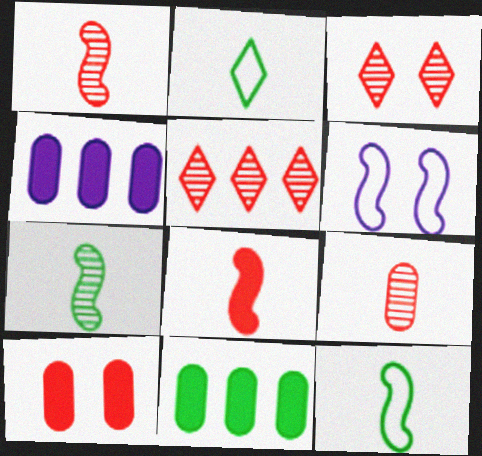[[3, 4, 12]]